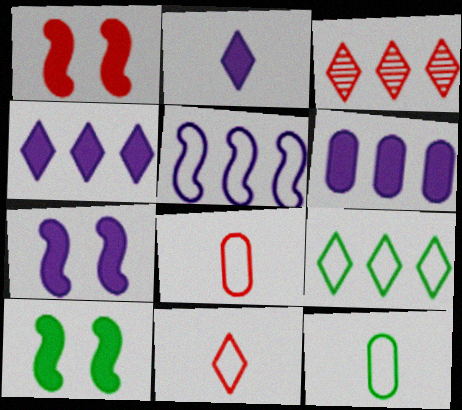[[1, 3, 8], 
[1, 7, 10], 
[2, 6, 7], 
[3, 4, 9], 
[3, 7, 12]]